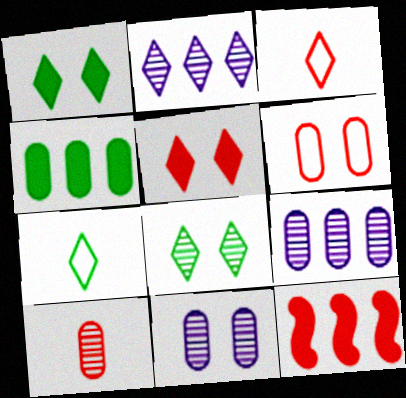[[1, 2, 3], 
[2, 5, 7], 
[7, 11, 12]]